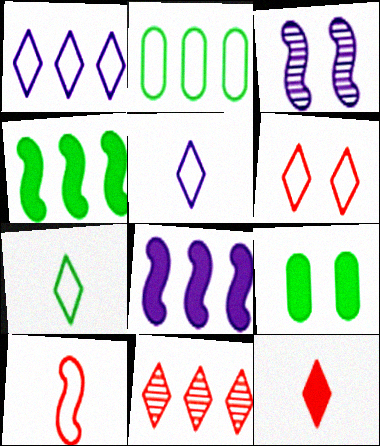[[1, 6, 7], 
[2, 3, 12], 
[2, 8, 11], 
[3, 4, 10], 
[3, 6, 9], 
[6, 11, 12], 
[8, 9, 12]]